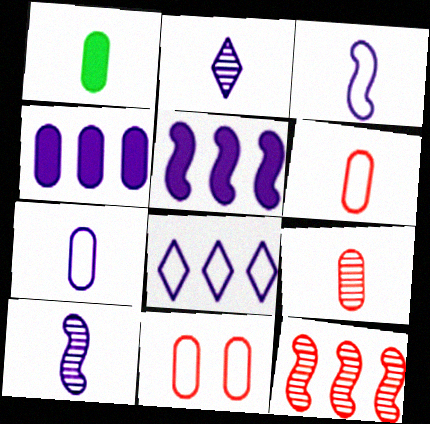[[1, 7, 9]]